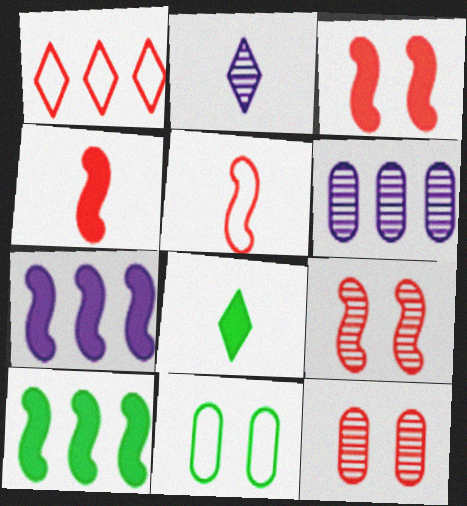[[1, 4, 12], 
[1, 6, 10]]